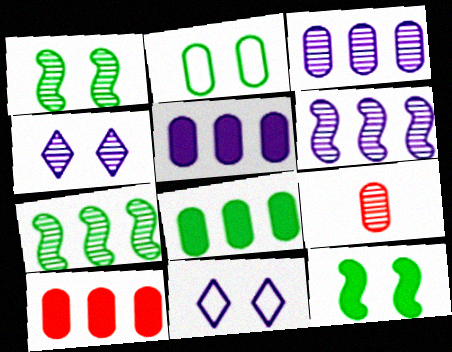[[2, 5, 9], 
[4, 7, 9], 
[5, 8, 10]]